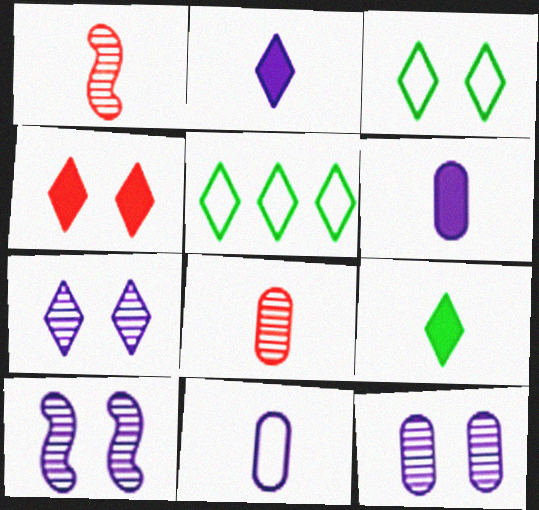[[1, 9, 11], 
[3, 4, 7], 
[7, 10, 12]]